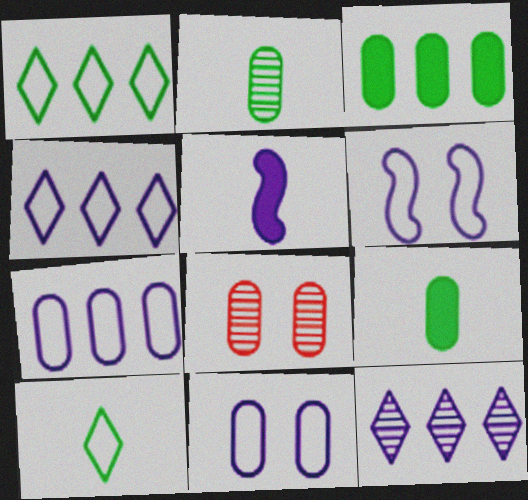[[1, 5, 8], 
[5, 11, 12], 
[7, 8, 9]]